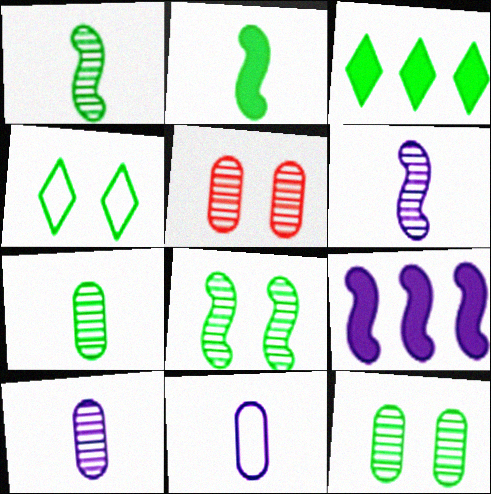[]